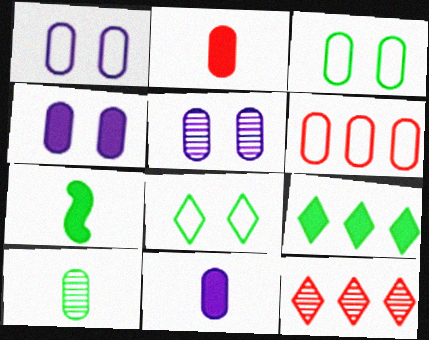[[1, 4, 5], 
[1, 7, 12], 
[4, 6, 10]]